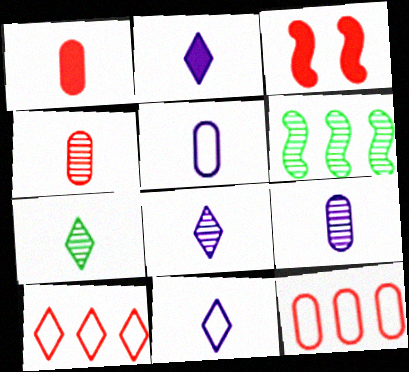[[2, 8, 11], 
[3, 4, 10]]